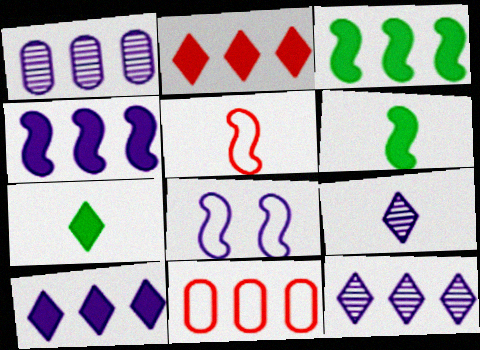[[3, 11, 12]]